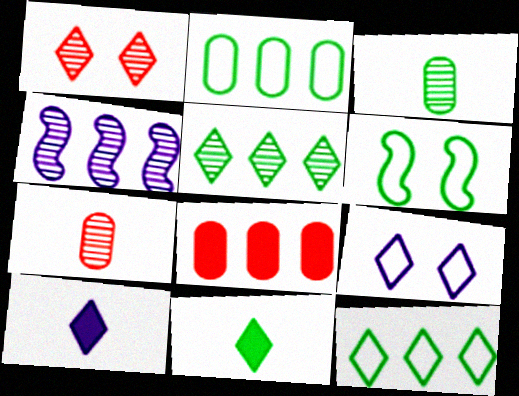[[1, 3, 4], 
[1, 10, 12], 
[4, 8, 12]]